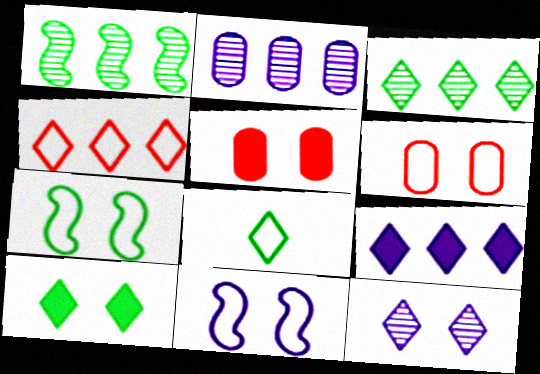[[3, 4, 9], 
[3, 8, 10], 
[5, 7, 12]]